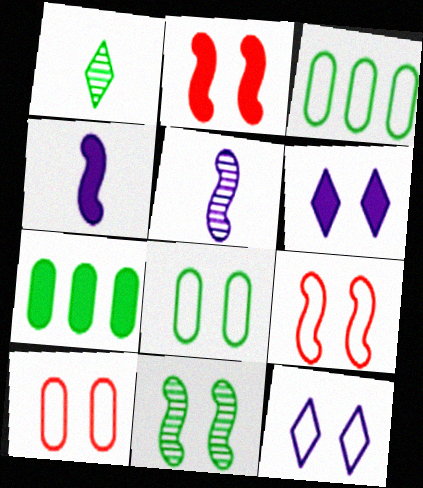[[6, 10, 11], 
[8, 9, 12]]